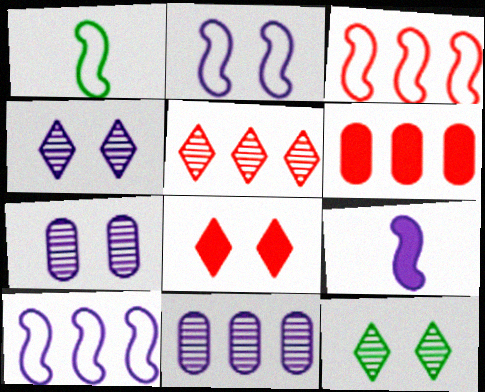[[1, 2, 3], 
[1, 4, 6], 
[1, 8, 11], 
[3, 5, 6]]